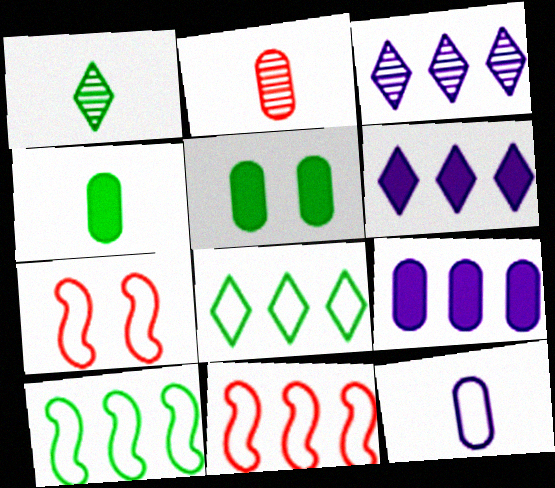[[1, 5, 10], 
[1, 7, 9], 
[2, 4, 12], 
[3, 4, 7], 
[7, 8, 12]]